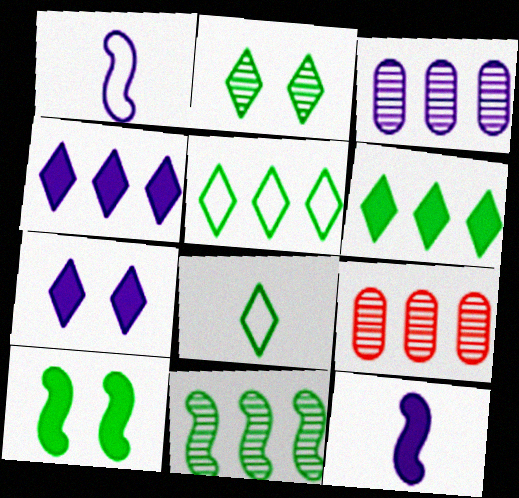[[1, 3, 7], 
[2, 6, 8]]